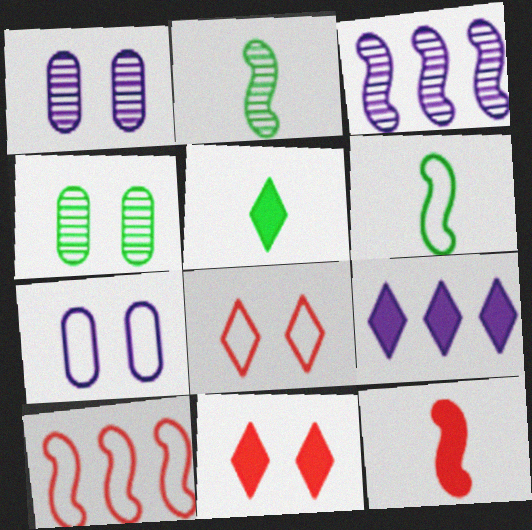[[1, 5, 10], 
[5, 9, 11]]